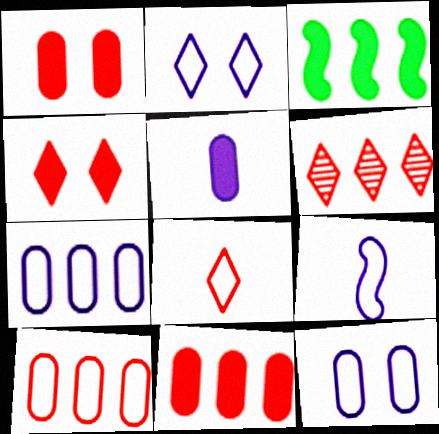[[2, 7, 9], 
[3, 4, 5], 
[3, 6, 7], 
[4, 6, 8]]